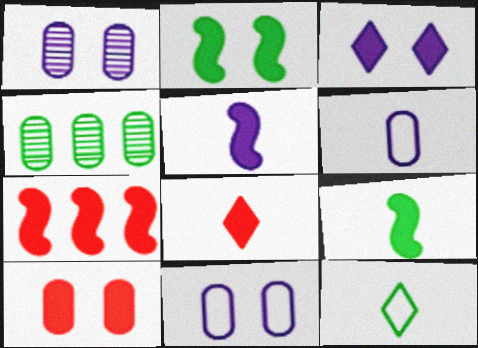[[1, 7, 12], 
[2, 3, 10], 
[2, 4, 12], 
[2, 5, 7], 
[4, 6, 10], 
[7, 8, 10]]